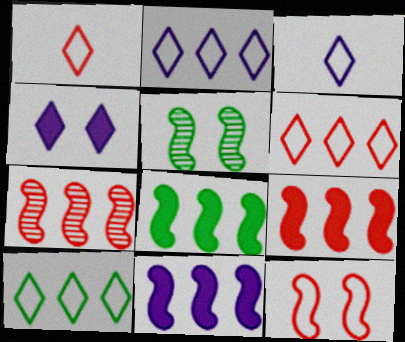[[2, 6, 10], 
[8, 9, 11]]